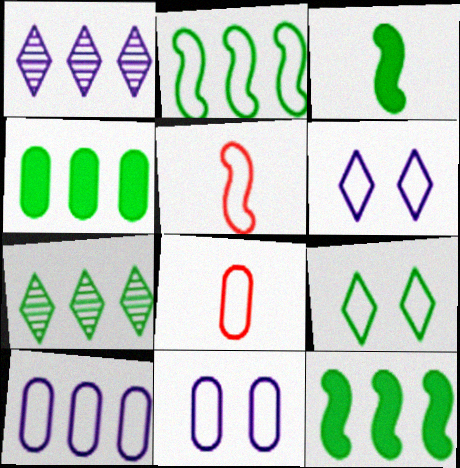[[2, 4, 7], 
[2, 6, 8], 
[5, 9, 10]]